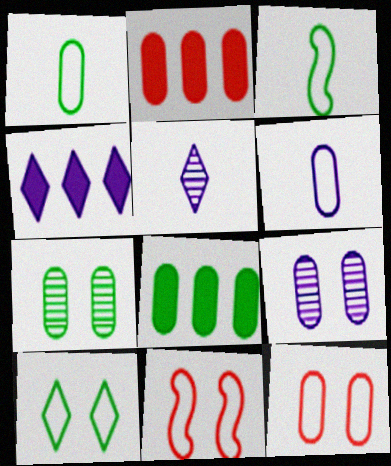[[1, 2, 9], 
[1, 7, 8], 
[2, 6, 7], 
[5, 8, 11]]